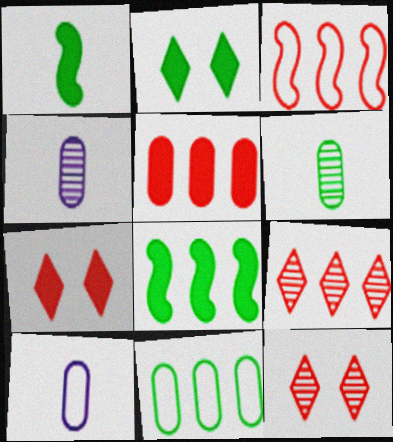[[2, 3, 4], 
[3, 5, 9], 
[8, 10, 12]]